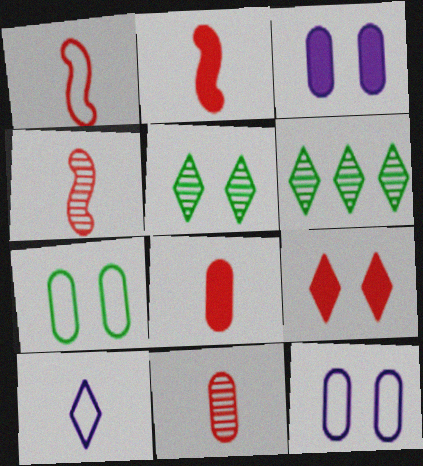[[1, 2, 4], 
[1, 3, 6], 
[2, 6, 12], 
[6, 9, 10]]